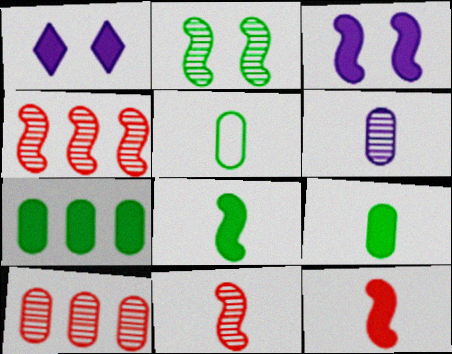[[1, 4, 5], 
[1, 7, 12]]